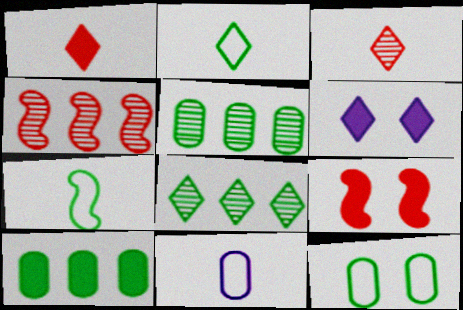[[8, 9, 11]]